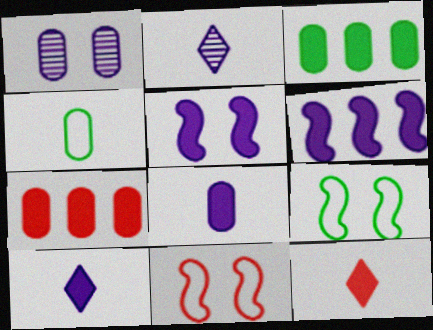[[1, 4, 7], 
[2, 3, 11], 
[2, 7, 9], 
[3, 5, 12]]